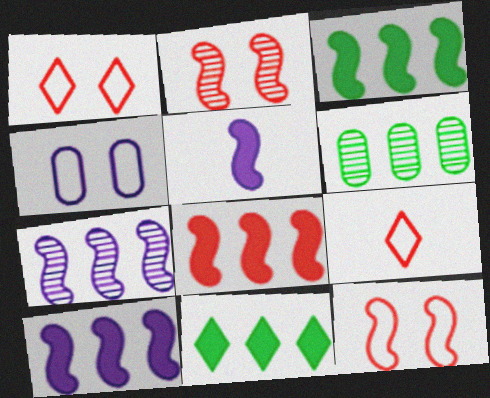[[1, 5, 6], 
[3, 8, 10]]